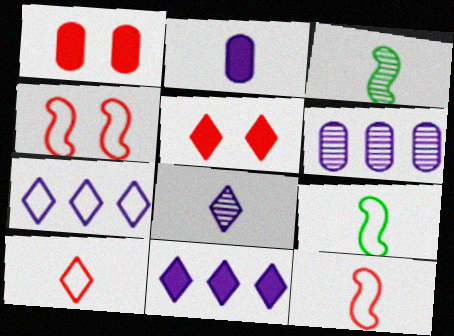[[1, 3, 7], 
[2, 3, 10], 
[5, 6, 9]]